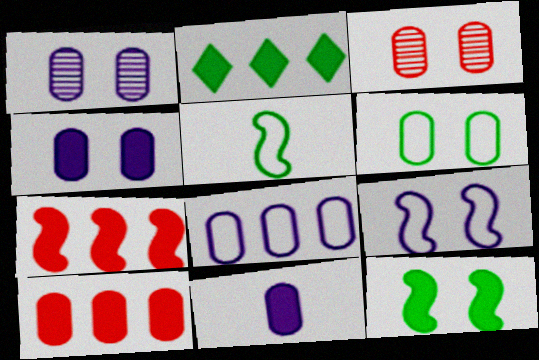[[1, 8, 11], 
[3, 4, 6]]